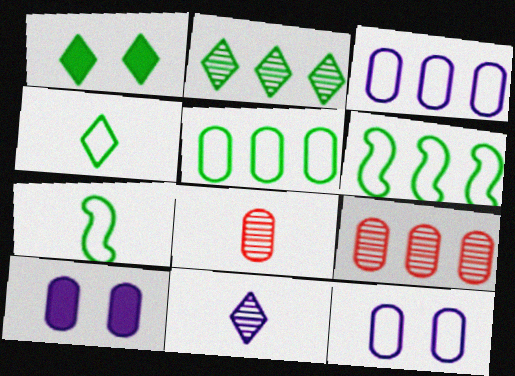[[1, 2, 4], 
[5, 8, 10]]